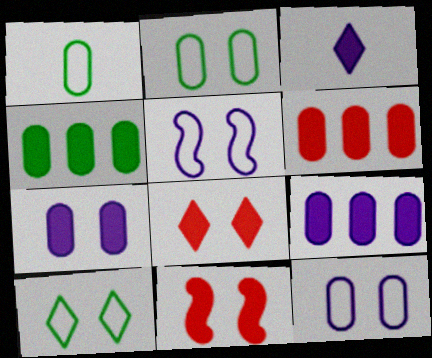[[3, 4, 11], 
[4, 6, 9]]